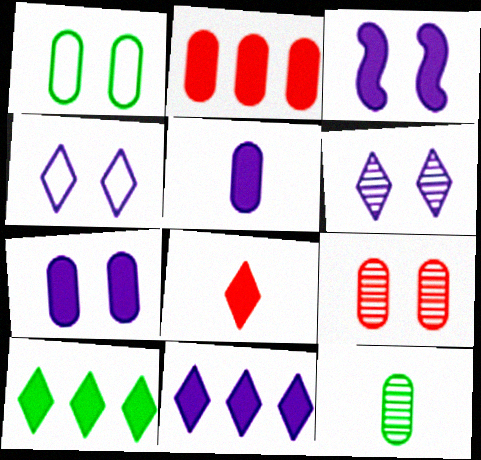[[1, 7, 9], 
[3, 5, 11]]